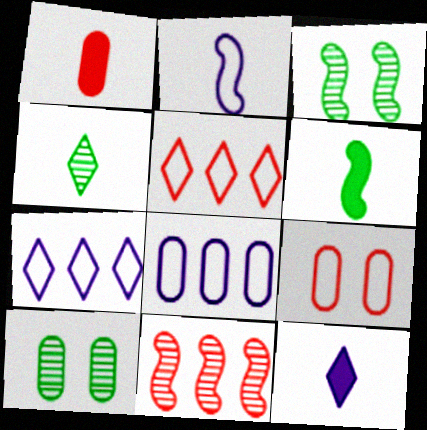[[1, 2, 4], 
[1, 3, 7], 
[1, 6, 12], 
[1, 8, 10]]